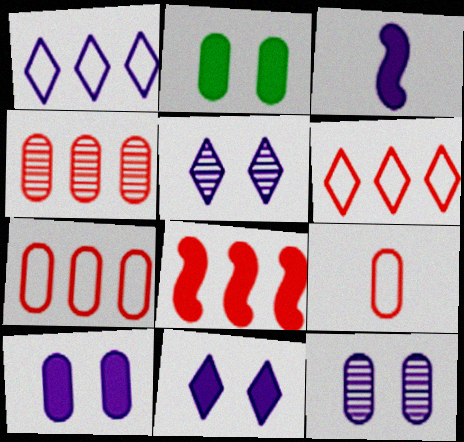[[1, 3, 12], 
[4, 6, 8]]